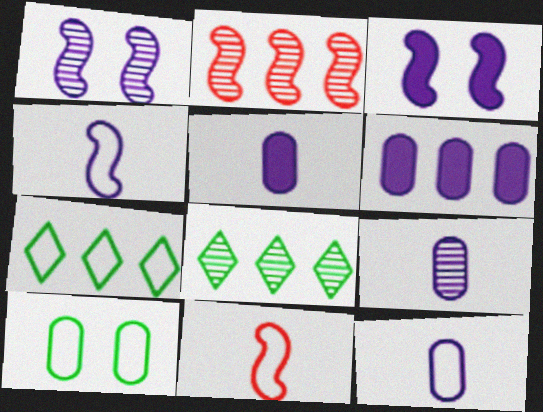[[2, 6, 7], 
[5, 9, 12]]